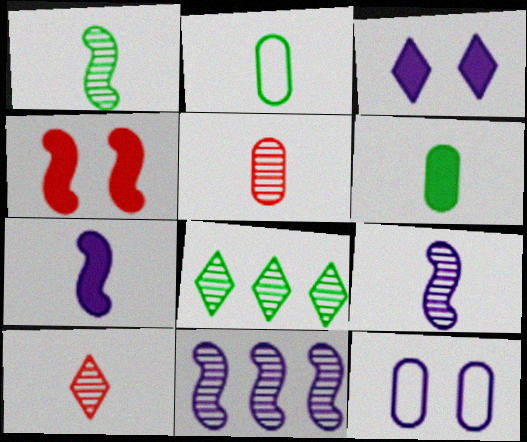[[2, 7, 10]]